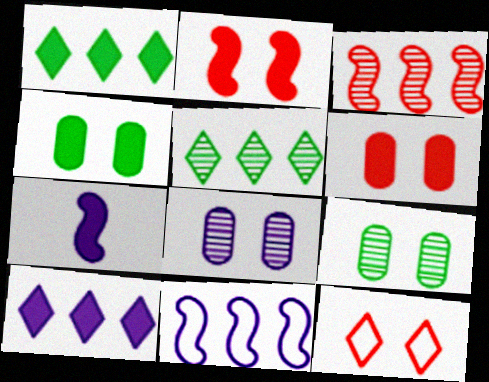[[1, 6, 7]]